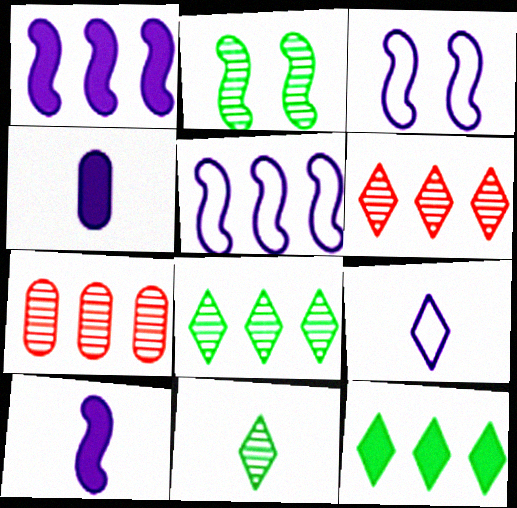[[5, 7, 12]]